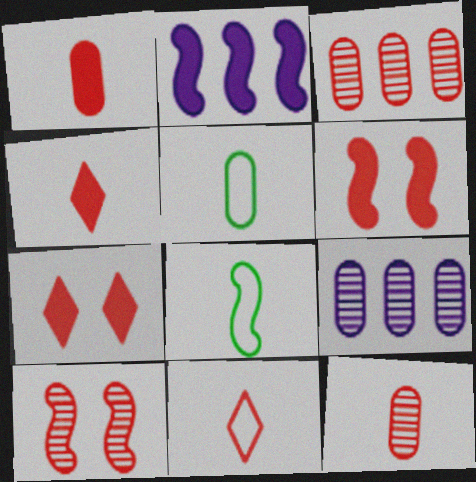[[2, 8, 10], 
[3, 6, 11], 
[7, 8, 9]]